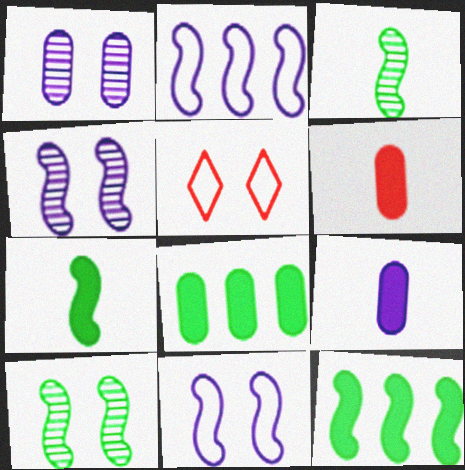[]